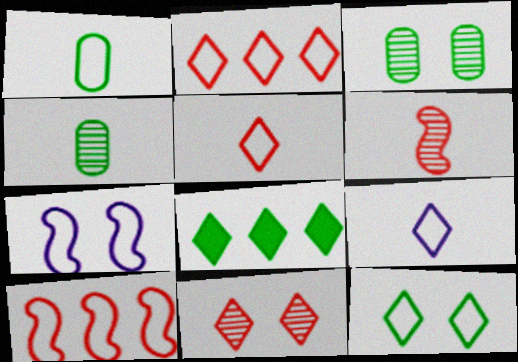[[1, 2, 7], 
[2, 9, 12], 
[8, 9, 11]]